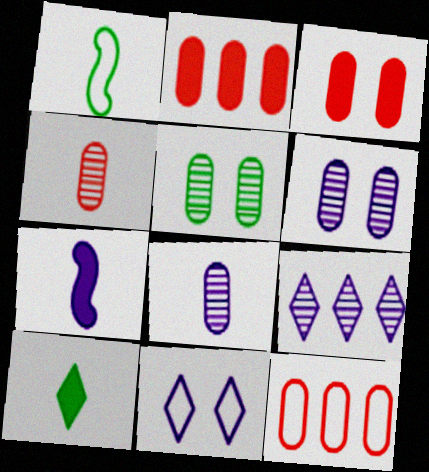[[1, 3, 9], 
[1, 11, 12], 
[3, 4, 12]]